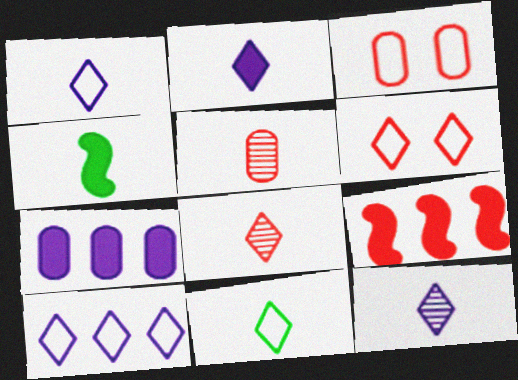[[1, 2, 12], 
[1, 4, 5], 
[2, 8, 11], 
[3, 8, 9], 
[5, 6, 9], 
[6, 10, 11]]